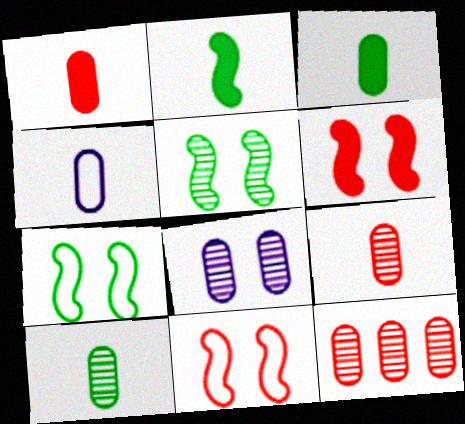[[1, 4, 10], 
[3, 4, 9], 
[8, 10, 12]]